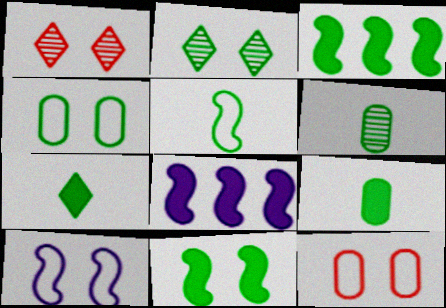[[2, 4, 11], 
[5, 6, 7]]